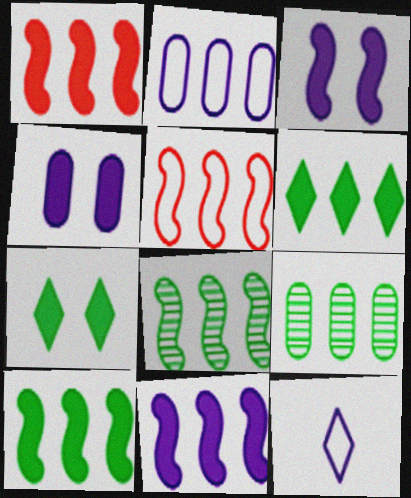[[1, 10, 11], 
[5, 8, 11]]